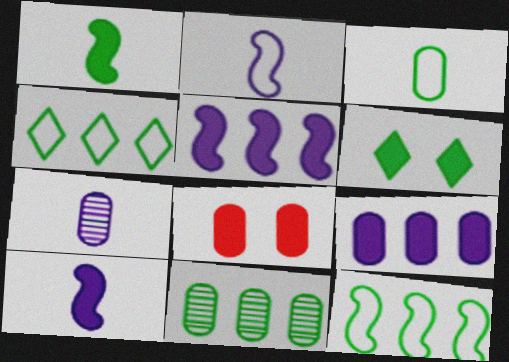[]